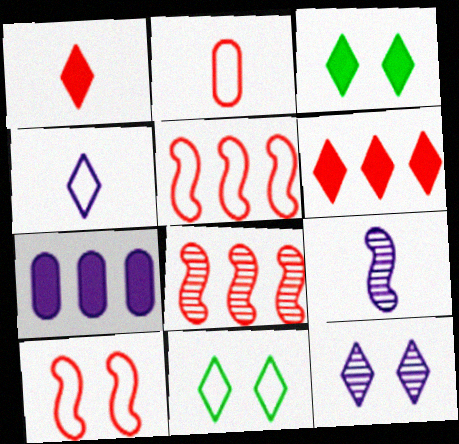[]